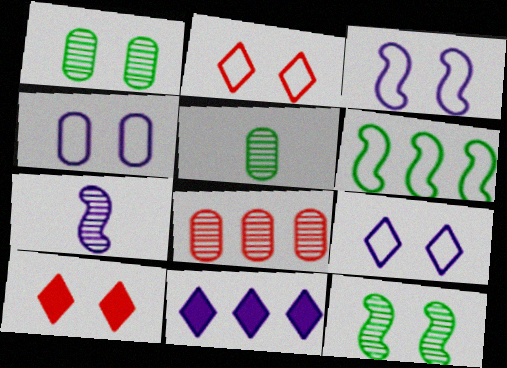[[1, 3, 10], 
[3, 4, 9], 
[4, 7, 11], 
[4, 10, 12], 
[6, 8, 11]]